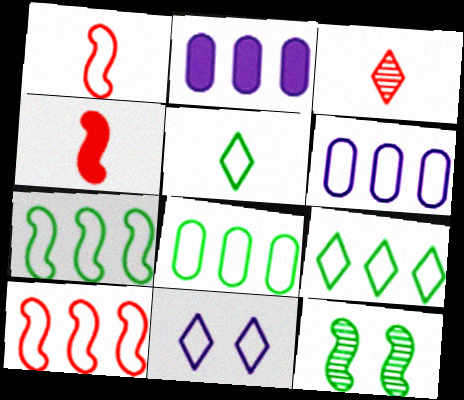[[1, 8, 11], 
[6, 9, 10], 
[7, 8, 9]]